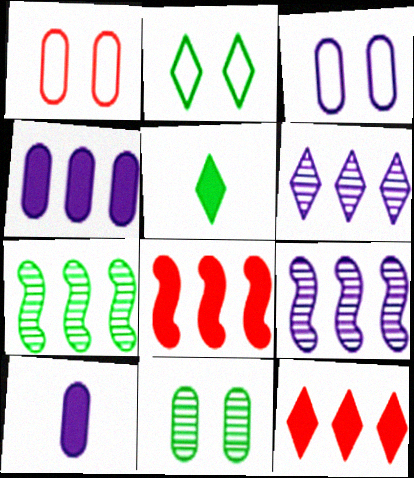[[1, 5, 9]]